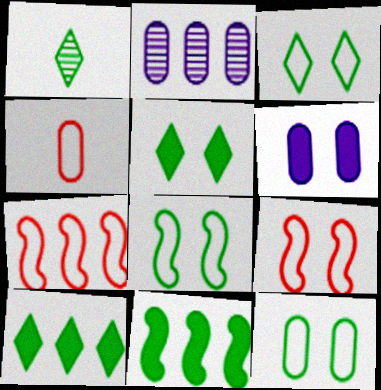[[1, 3, 10], 
[1, 6, 7], 
[1, 11, 12], 
[2, 7, 10], 
[3, 8, 12]]